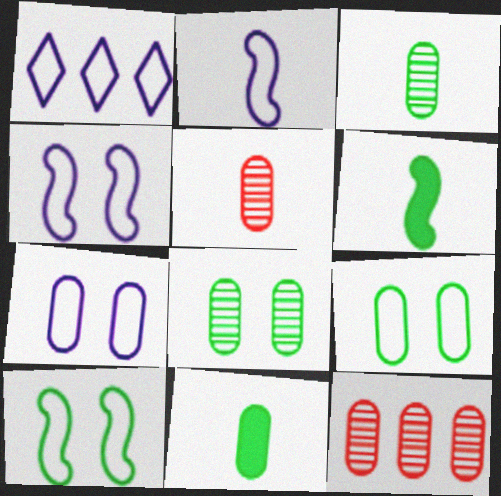[[1, 2, 7], 
[7, 11, 12]]